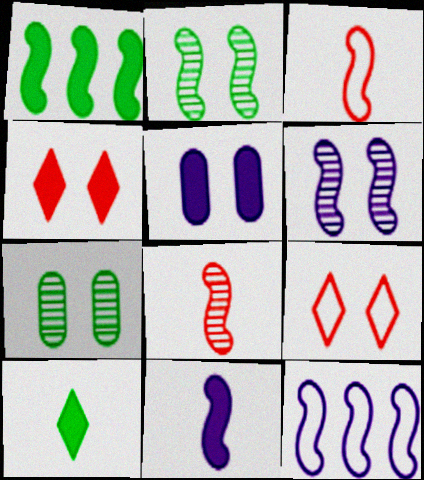[[1, 3, 6], 
[2, 5, 9], 
[6, 11, 12]]